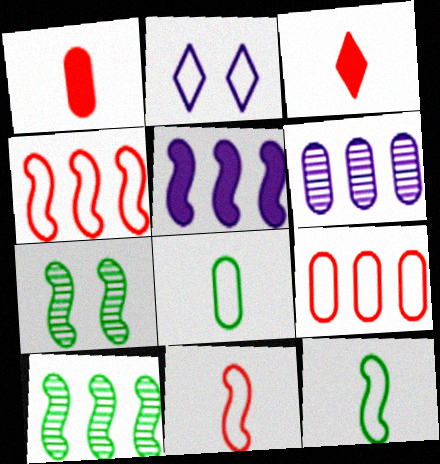[[1, 2, 10], 
[2, 4, 8], 
[2, 9, 12], 
[4, 5, 10], 
[5, 7, 11]]